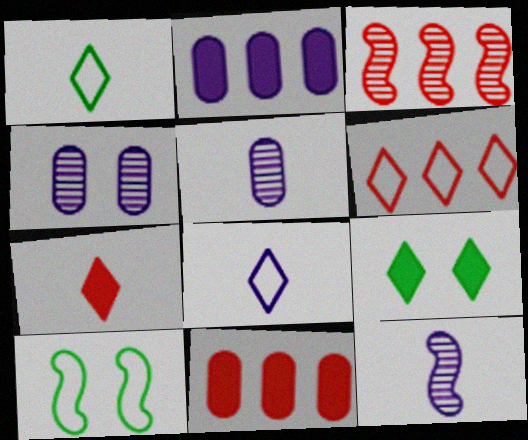[[3, 6, 11]]